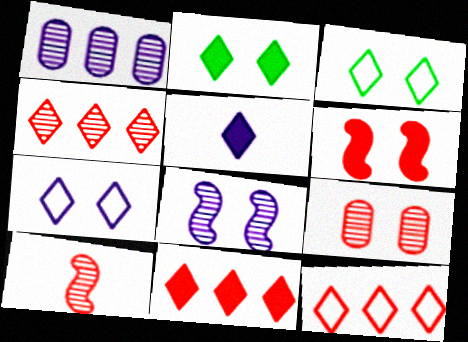[[2, 5, 11], 
[3, 4, 5], 
[4, 9, 10], 
[4, 11, 12]]